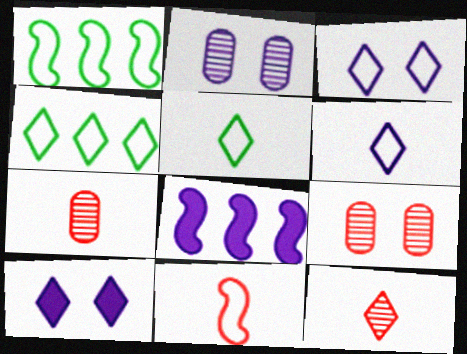[[1, 7, 10], 
[2, 6, 8], 
[4, 10, 12], 
[5, 8, 9]]